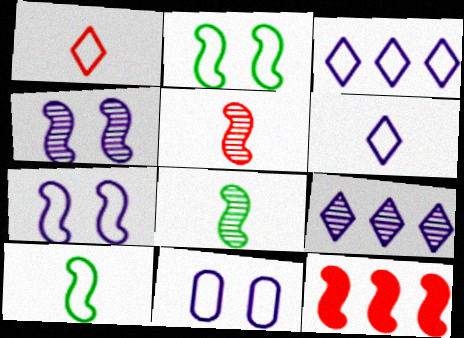[[4, 10, 12], 
[7, 8, 12]]